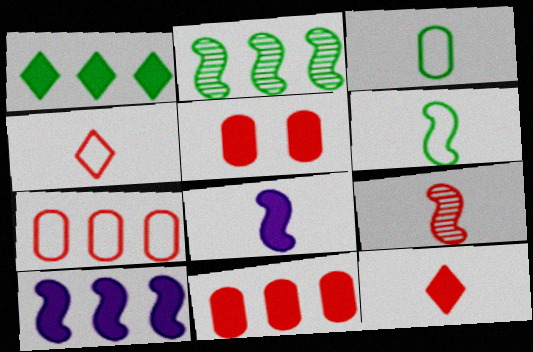[[1, 5, 8], 
[1, 10, 11], 
[6, 8, 9]]